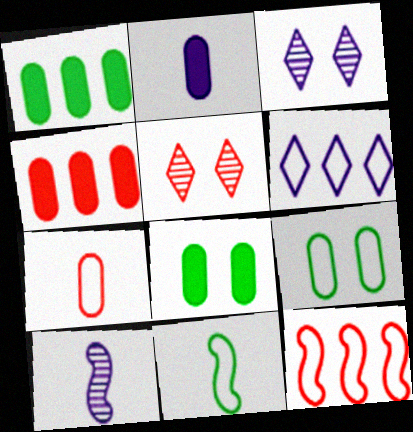[[2, 4, 8], 
[3, 4, 11]]